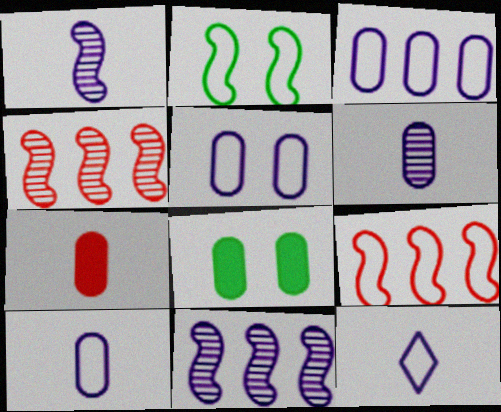[[3, 5, 10], 
[4, 8, 12]]